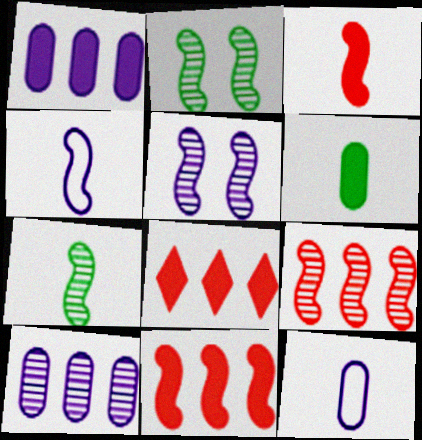[[2, 4, 11], 
[2, 8, 12], 
[3, 4, 7], 
[5, 7, 9]]